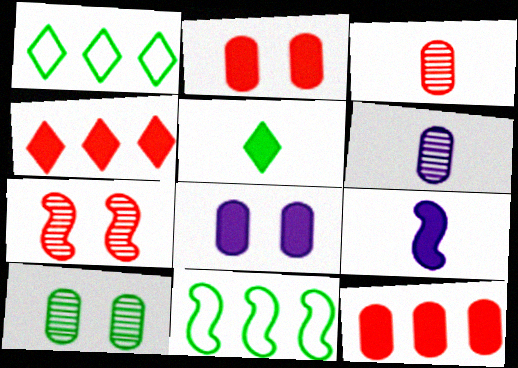[[5, 10, 11], 
[7, 9, 11]]